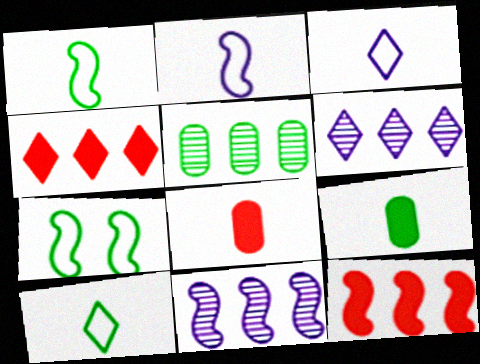[[6, 7, 8]]